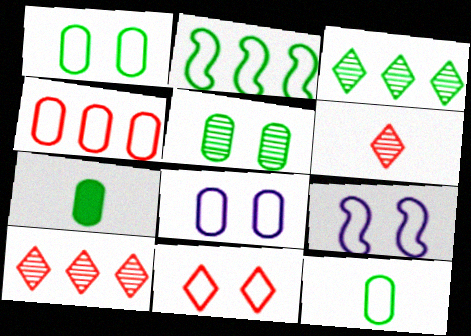[[1, 9, 11], 
[4, 8, 12], 
[7, 9, 10]]